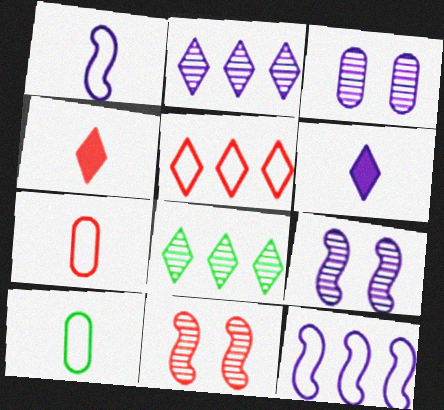[[3, 6, 12]]